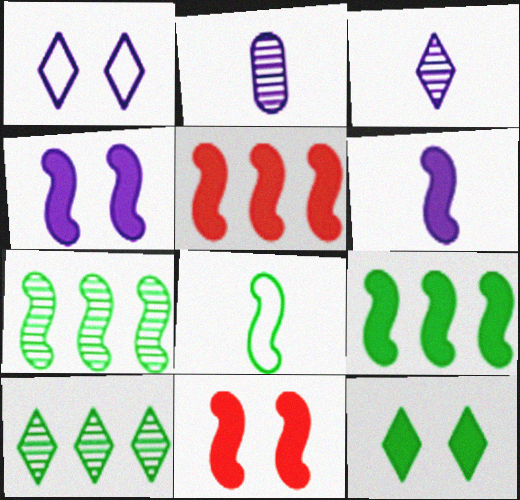[[6, 9, 11]]